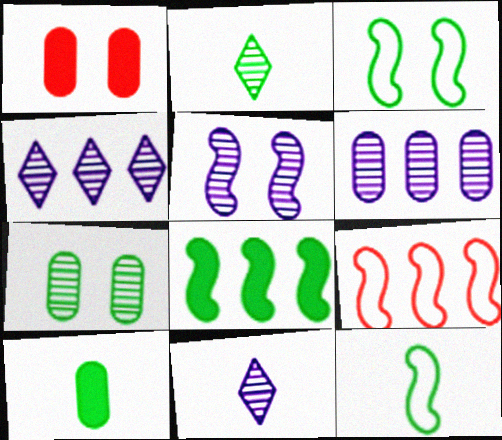[[1, 4, 12], 
[2, 10, 12], 
[5, 6, 11]]